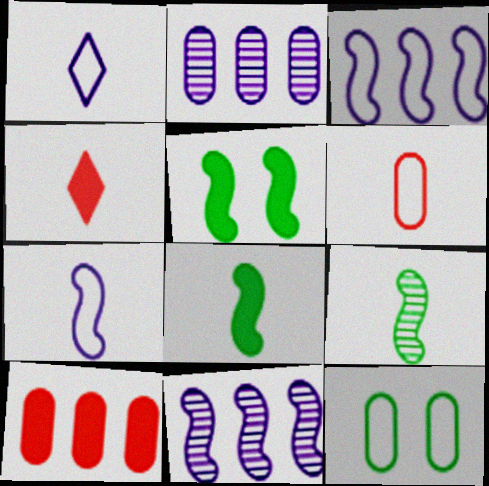[[4, 11, 12]]